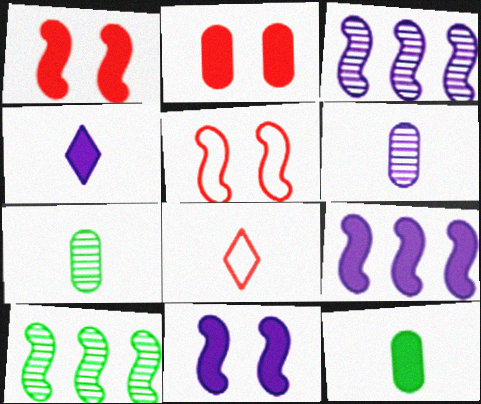[]